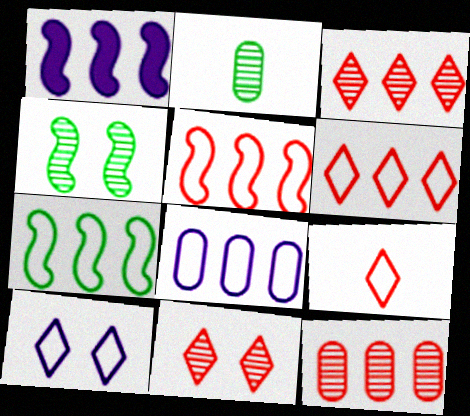[[6, 7, 8]]